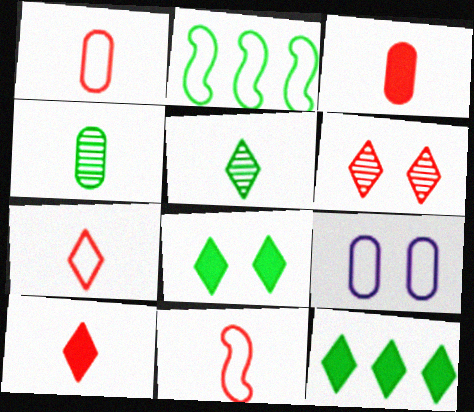[[1, 7, 11], 
[2, 4, 8], 
[2, 7, 9]]